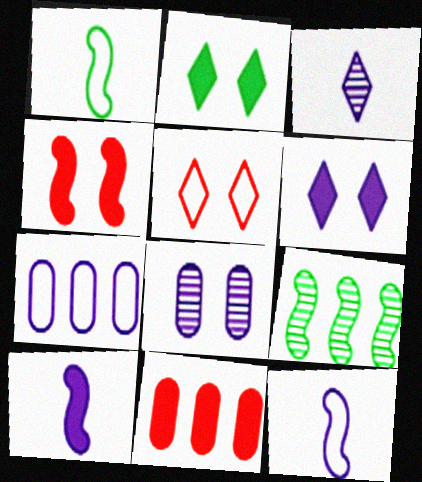[[1, 5, 7], 
[2, 10, 11], 
[4, 9, 12]]